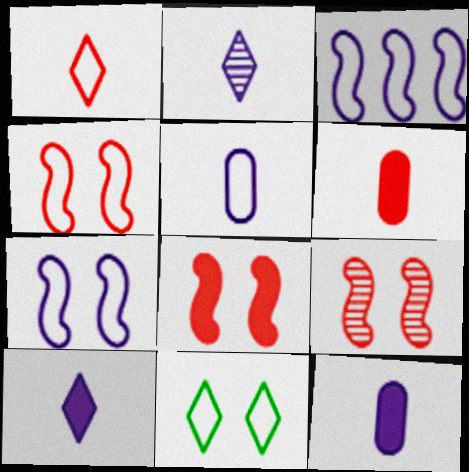[[4, 8, 9]]